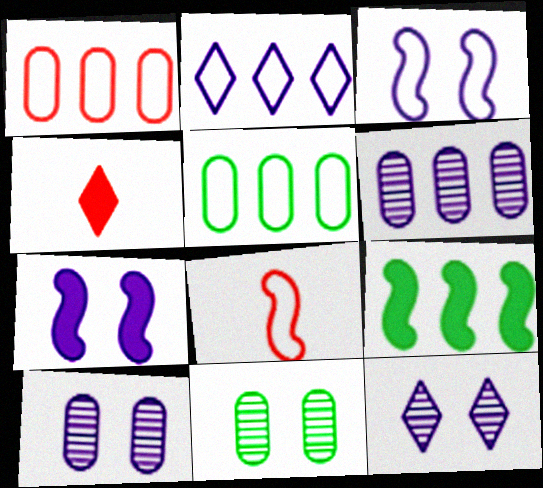[]